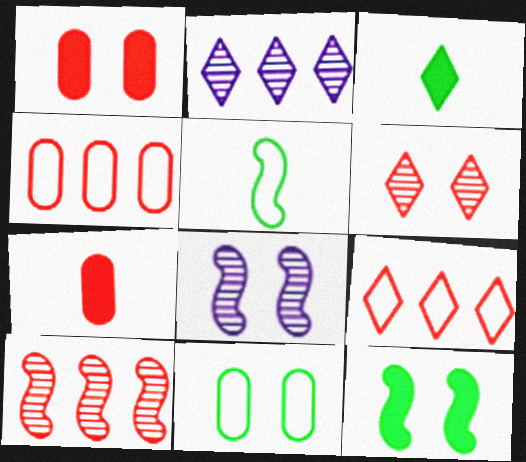[[1, 2, 5], 
[3, 4, 8]]